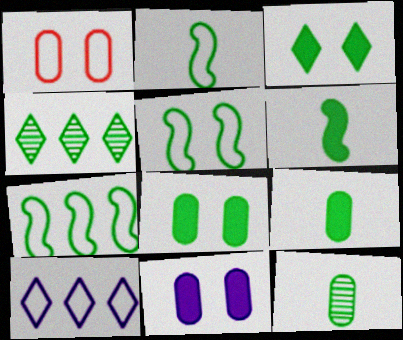[[1, 2, 10], 
[2, 4, 8], 
[2, 5, 7], 
[3, 7, 12], 
[4, 5, 9]]